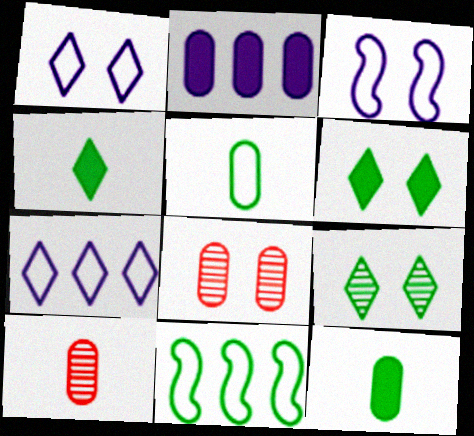[[2, 5, 8], 
[3, 6, 8], 
[9, 11, 12]]